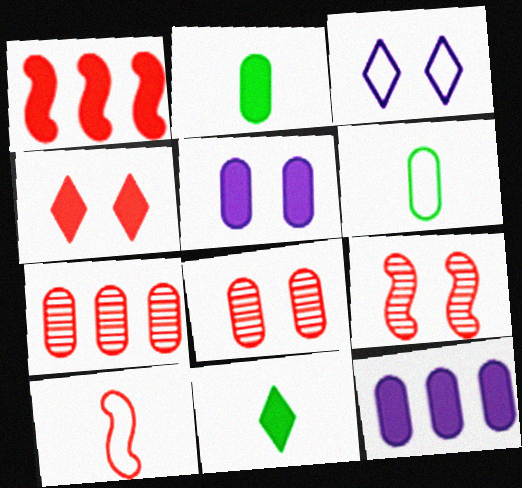[[1, 5, 11], 
[1, 9, 10], 
[4, 7, 10], 
[5, 6, 7], 
[6, 8, 12]]